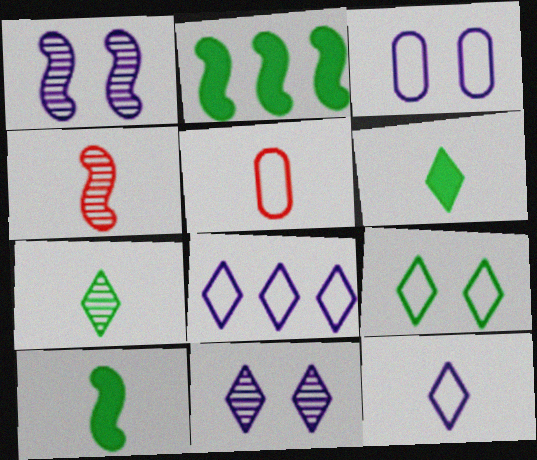[[2, 5, 11]]